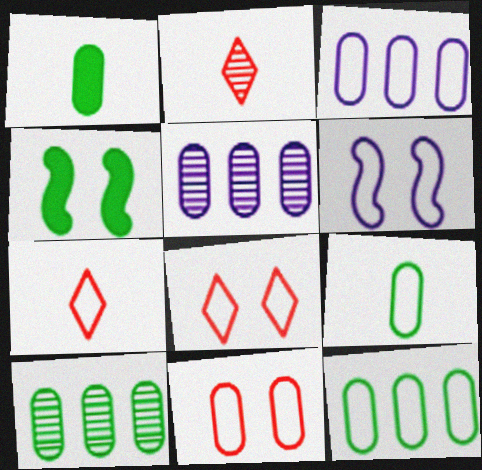[[1, 5, 11], 
[2, 3, 4], 
[3, 9, 11], 
[4, 5, 7], 
[6, 7, 12]]